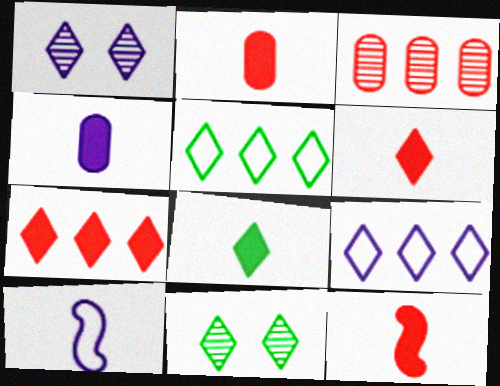[[1, 5, 6], 
[2, 6, 12], 
[4, 8, 12], 
[5, 8, 11], 
[6, 9, 11]]